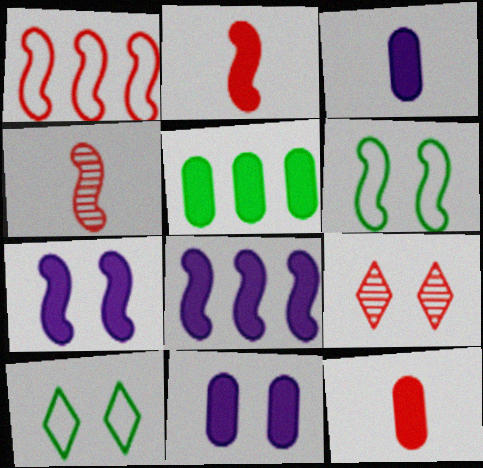[[1, 9, 12], 
[4, 6, 8], 
[5, 11, 12], 
[6, 9, 11]]